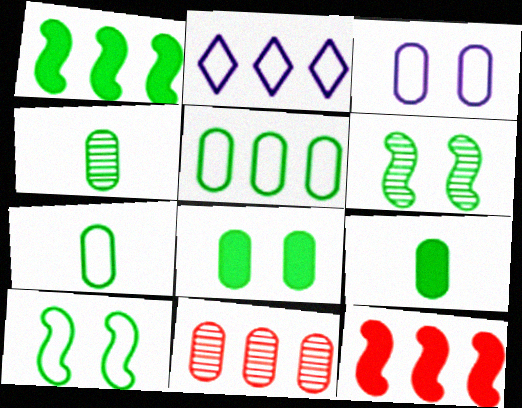[[1, 2, 11], 
[3, 9, 11], 
[4, 5, 8], 
[4, 7, 9]]